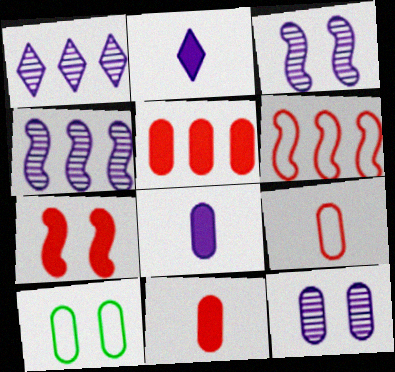[]